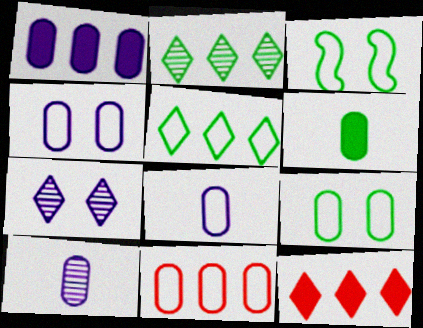[[1, 4, 10], 
[2, 3, 6], 
[3, 10, 12], 
[8, 9, 11]]